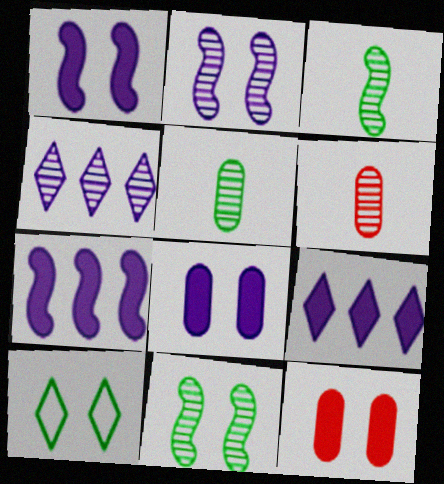[[2, 10, 12], 
[4, 6, 11], 
[6, 7, 10]]